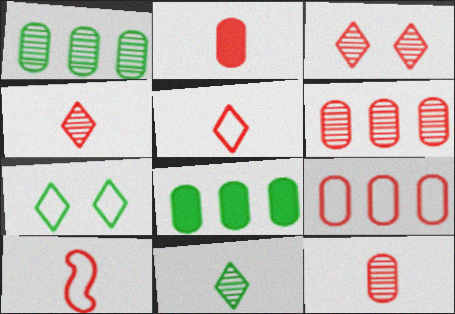[[2, 4, 10]]